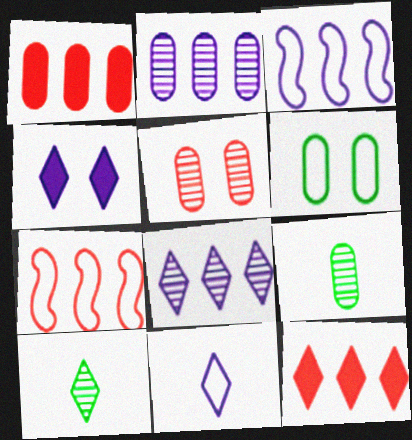[[2, 5, 9], 
[4, 7, 9], 
[4, 8, 11], 
[6, 7, 11]]